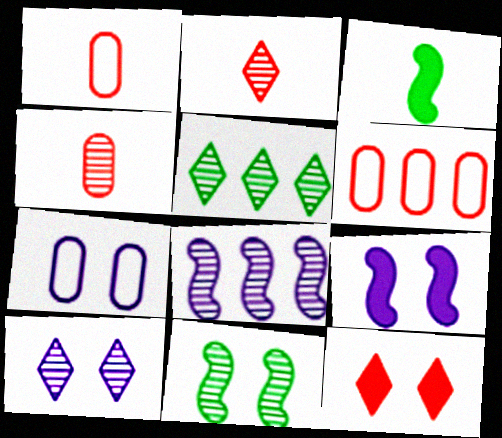[[1, 5, 9], 
[2, 5, 10], 
[3, 6, 10], 
[7, 9, 10], 
[7, 11, 12]]